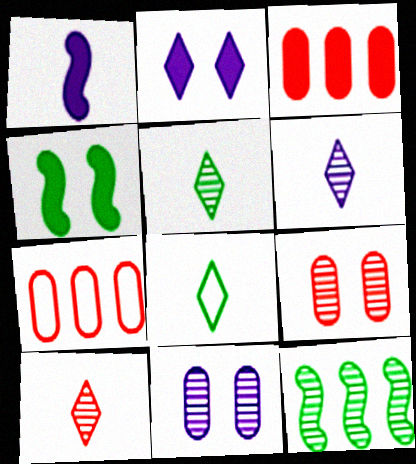[[4, 6, 7], 
[5, 6, 10], 
[6, 9, 12], 
[10, 11, 12]]